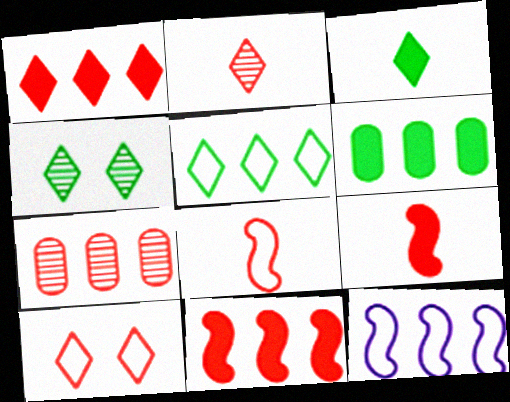[[1, 2, 10], 
[3, 4, 5], 
[7, 9, 10]]